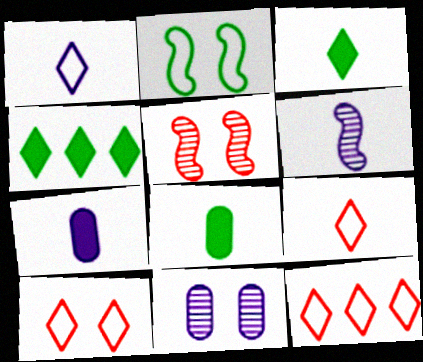[[1, 6, 7], 
[6, 8, 9], 
[9, 10, 12]]